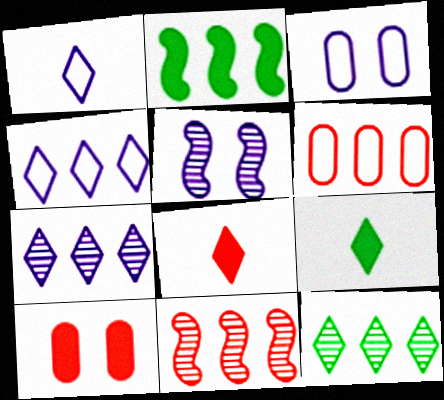[[2, 6, 7], 
[3, 9, 11], 
[5, 6, 9]]